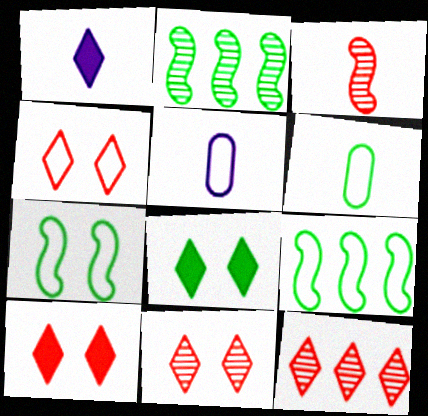[[1, 3, 6], 
[2, 5, 10], 
[2, 6, 8], 
[4, 5, 9], 
[4, 10, 11]]